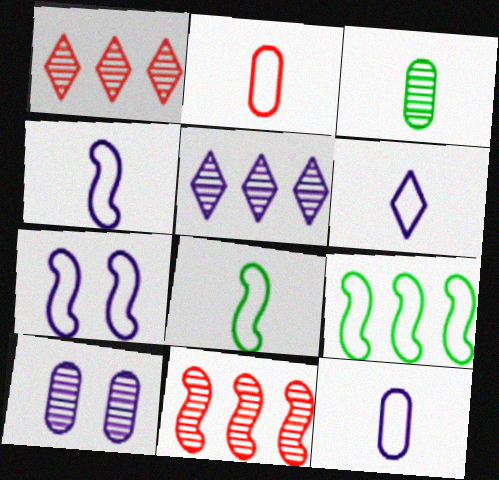[[2, 6, 8], 
[4, 6, 12]]